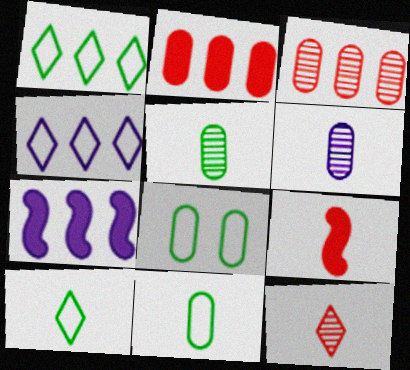[[1, 3, 7], 
[2, 6, 8], 
[6, 9, 10], 
[7, 8, 12]]